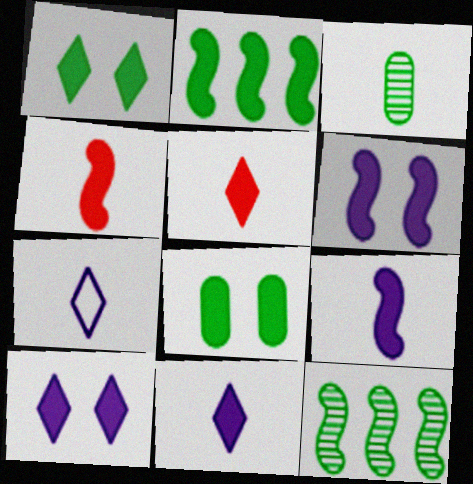[[2, 4, 6], 
[3, 4, 7]]